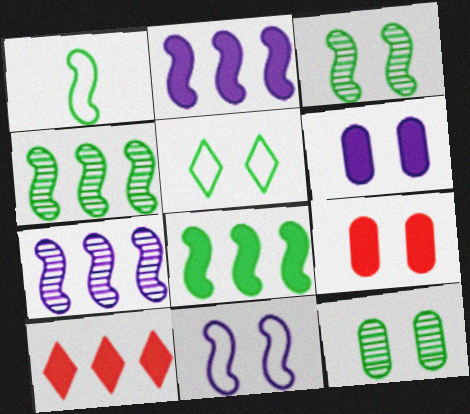[[1, 3, 8]]